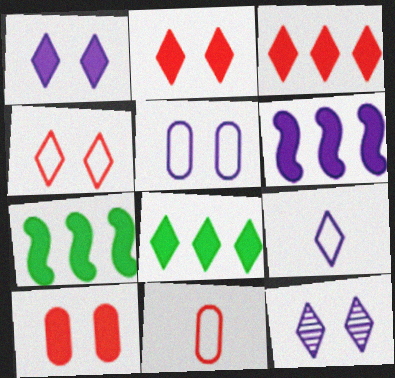[[7, 11, 12]]